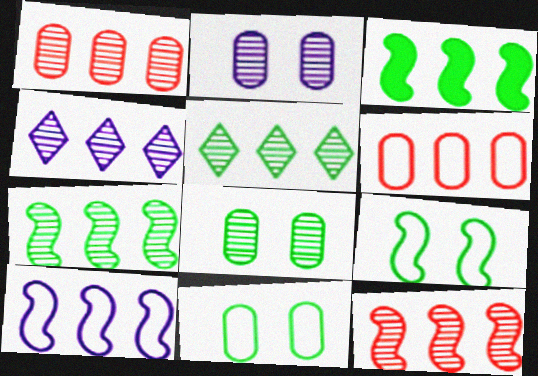[[1, 4, 7], 
[3, 4, 6], 
[3, 10, 12]]